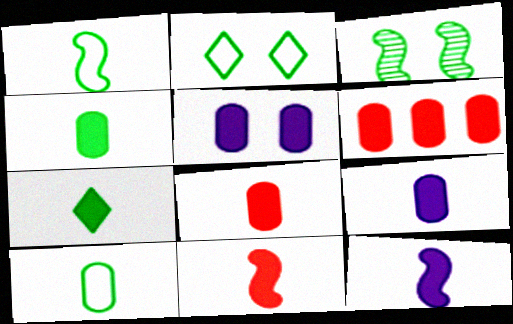[[4, 5, 6], 
[4, 8, 9], 
[7, 8, 12], 
[7, 9, 11]]